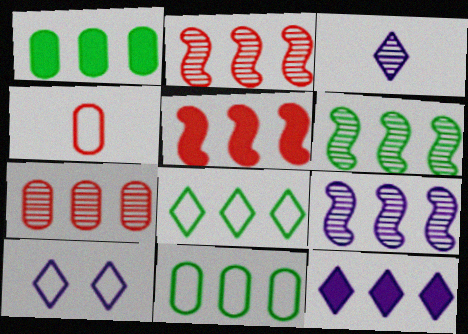[[1, 5, 12], 
[1, 6, 8], 
[2, 6, 9], 
[2, 11, 12], 
[3, 10, 12]]